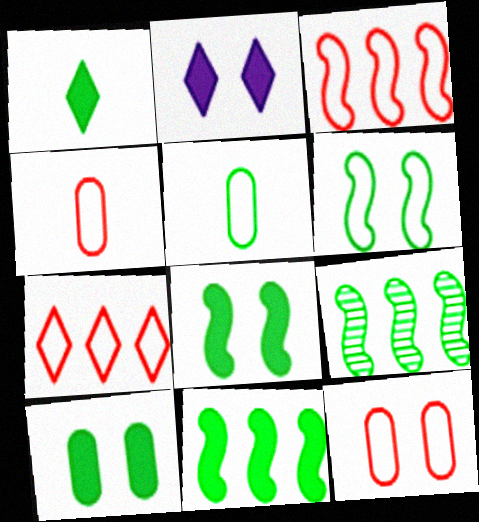[[1, 10, 11], 
[2, 4, 9]]